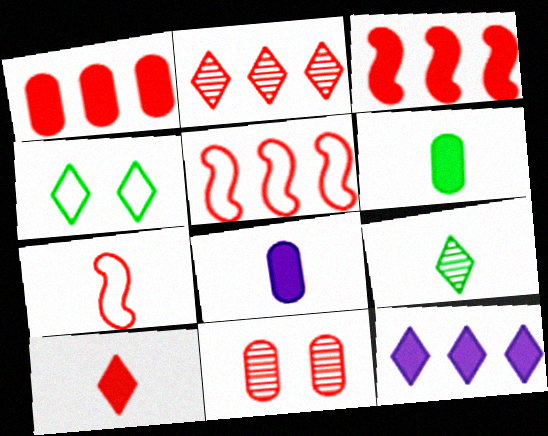[[1, 2, 5], 
[5, 10, 11], 
[7, 8, 9]]